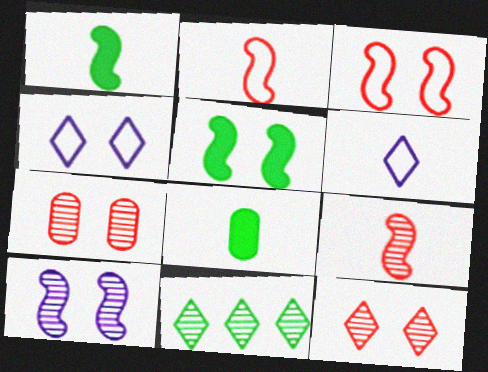[[3, 5, 10], 
[4, 5, 7], 
[6, 8, 9]]